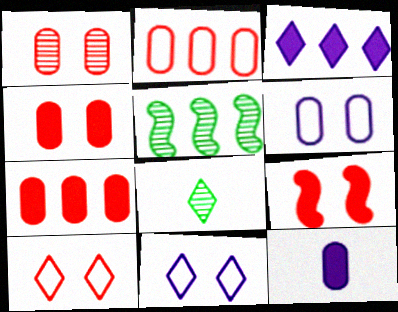[[1, 9, 10], 
[2, 3, 5], 
[3, 8, 10], 
[5, 10, 12]]